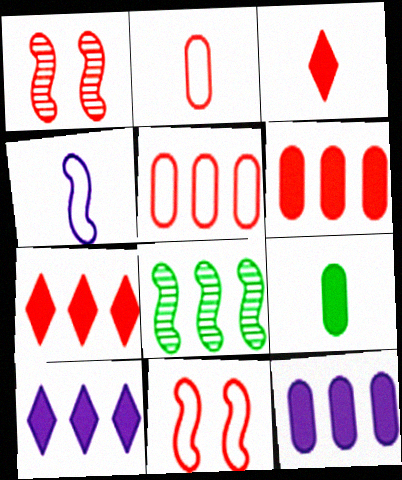[[1, 2, 7], 
[1, 3, 5], 
[5, 8, 10]]